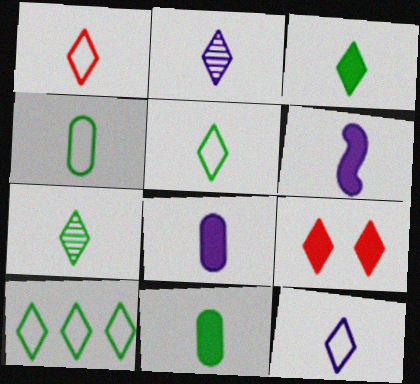[[1, 2, 3], 
[1, 5, 12], 
[2, 9, 10], 
[3, 5, 7]]